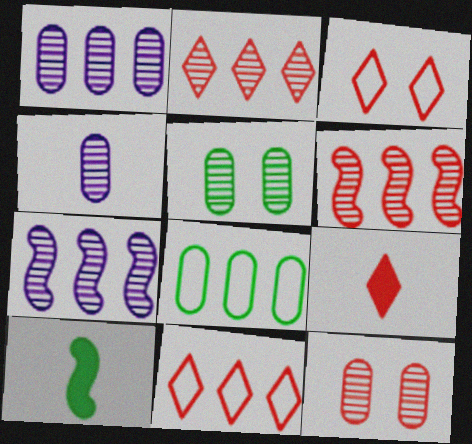[[1, 3, 10], 
[2, 3, 9]]